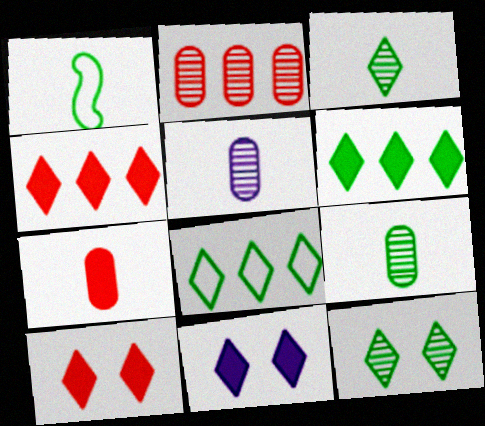[[1, 2, 11]]